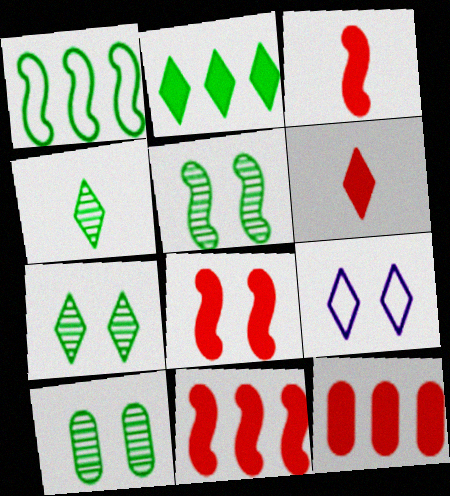[[3, 8, 11], 
[5, 7, 10], 
[6, 8, 12], 
[8, 9, 10]]